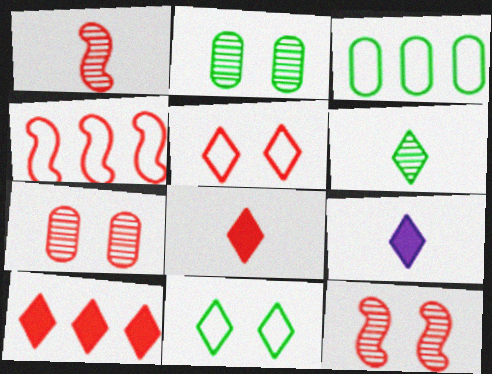[[2, 4, 9], 
[3, 9, 12], 
[4, 7, 8]]